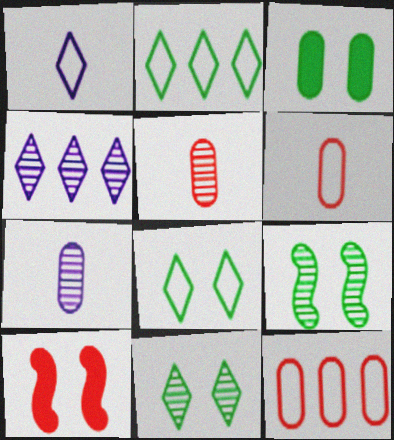[[2, 7, 10], 
[3, 7, 12], 
[3, 8, 9], 
[4, 5, 9]]